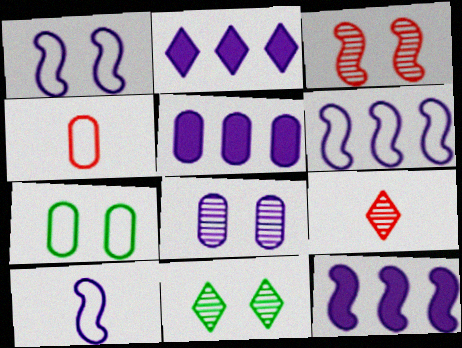[[1, 6, 10], 
[2, 5, 12], 
[2, 8, 10], 
[3, 8, 11], 
[4, 11, 12], 
[7, 9, 12]]